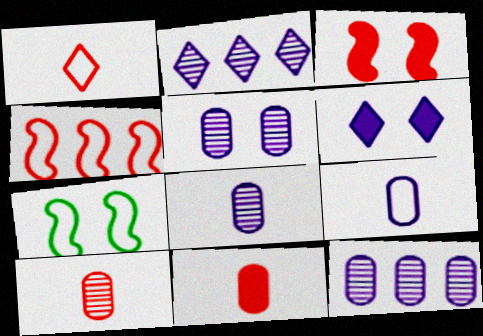[[2, 7, 11], 
[5, 8, 12]]